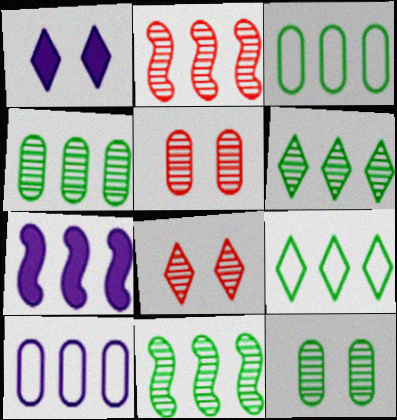[[4, 6, 11]]